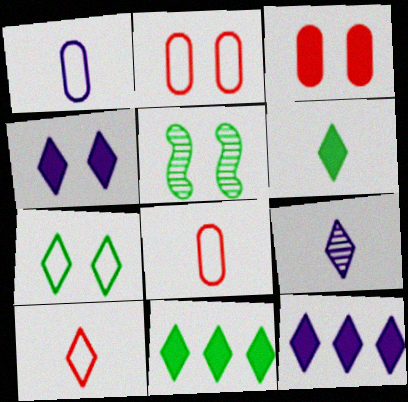[[2, 4, 5], 
[5, 8, 12], 
[6, 9, 10]]